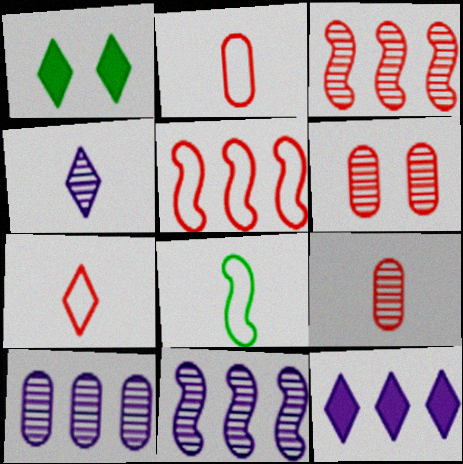[[1, 2, 11], 
[6, 8, 12]]